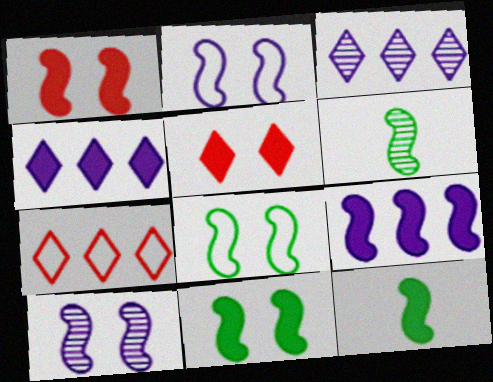[[1, 8, 10], 
[1, 9, 12]]